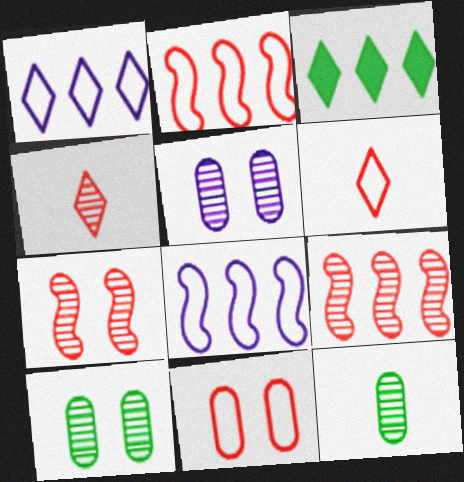[[2, 6, 11]]